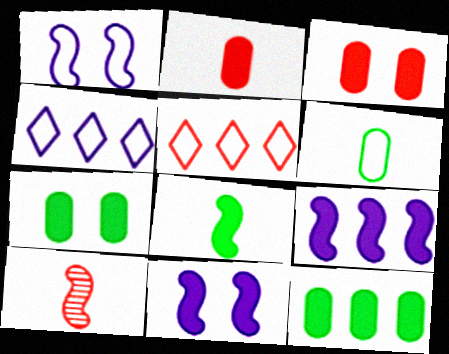[[1, 5, 6], 
[3, 5, 10], 
[4, 7, 10]]